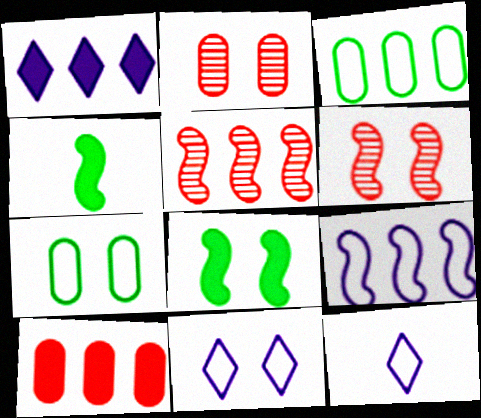[[1, 3, 5], 
[2, 8, 11], 
[4, 6, 9]]